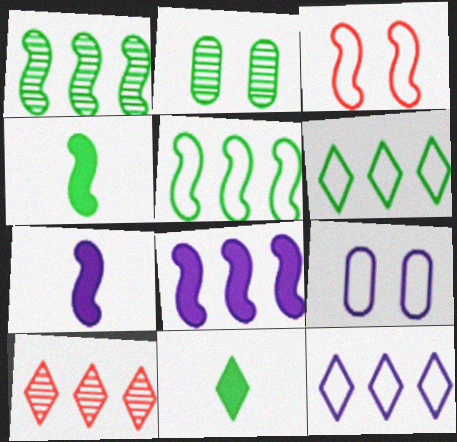[[1, 3, 7], 
[2, 4, 6], 
[2, 5, 11], 
[4, 9, 10]]